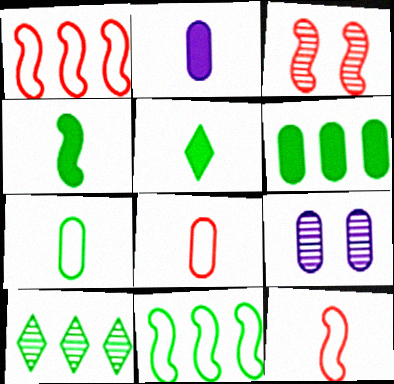[[1, 5, 9], 
[6, 8, 9], 
[6, 10, 11]]